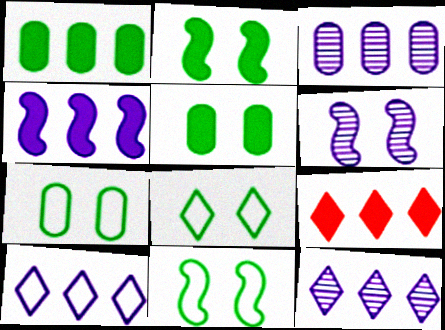[[1, 4, 9], 
[3, 4, 10], 
[7, 8, 11]]